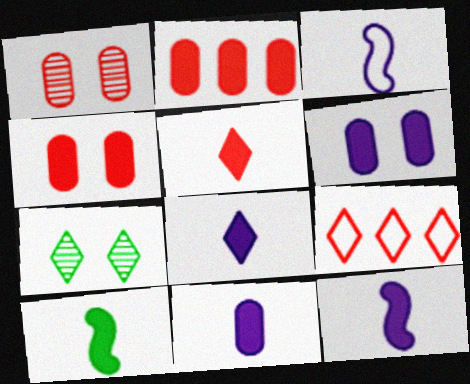[[2, 3, 7], 
[5, 10, 11], 
[7, 8, 9], 
[8, 11, 12]]